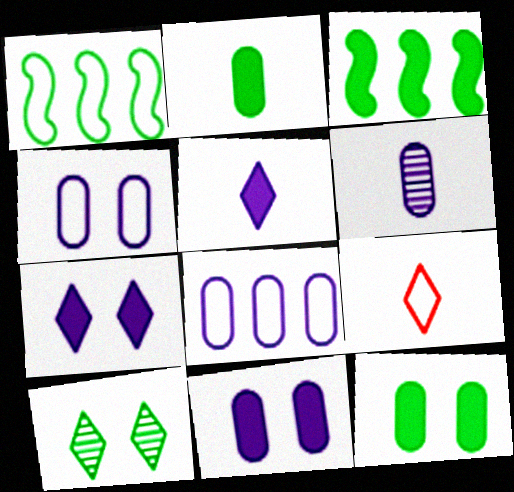[[1, 2, 10], 
[1, 4, 9], 
[6, 8, 11]]